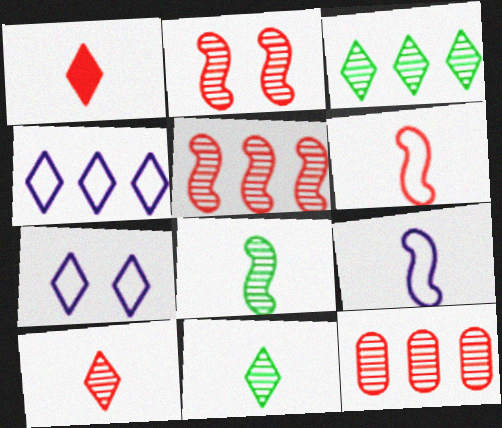[[1, 3, 7], 
[2, 10, 12]]